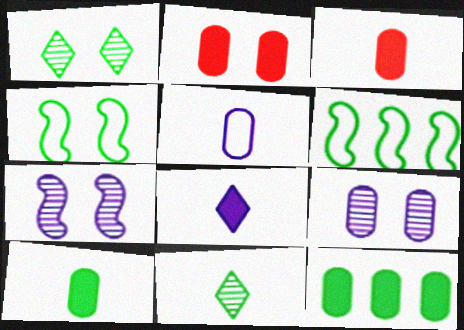[[1, 6, 10], 
[4, 11, 12]]